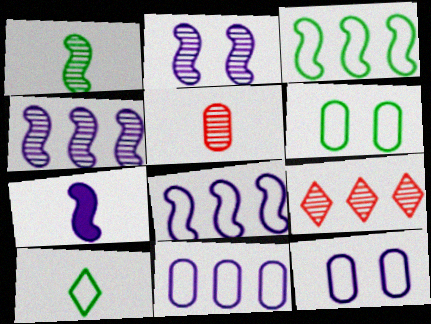[[2, 7, 8], 
[3, 6, 10], 
[5, 7, 10], 
[6, 7, 9]]